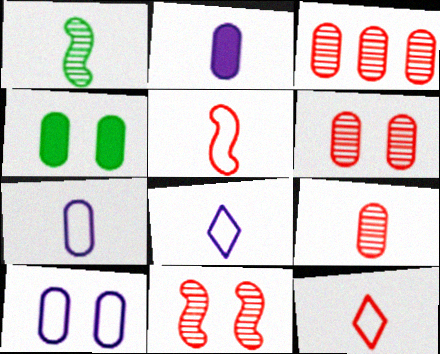[[1, 2, 12], 
[3, 4, 7], 
[3, 6, 9], 
[4, 6, 10]]